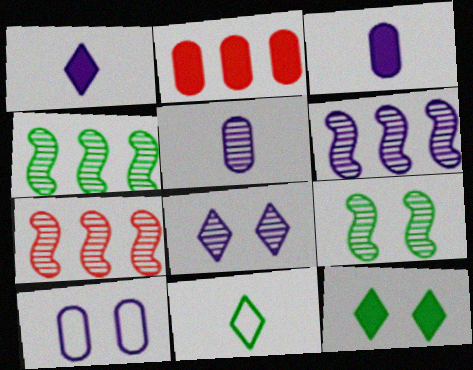[[1, 6, 10], 
[4, 6, 7], 
[5, 6, 8]]